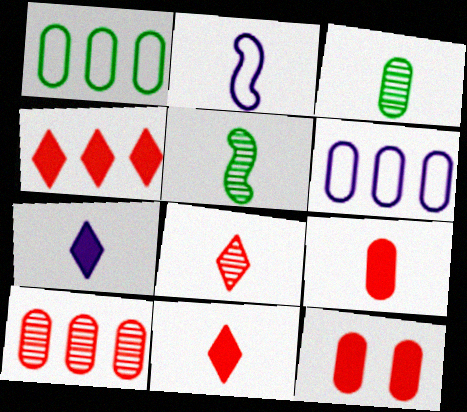[[2, 3, 11], 
[3, 6, 12]]